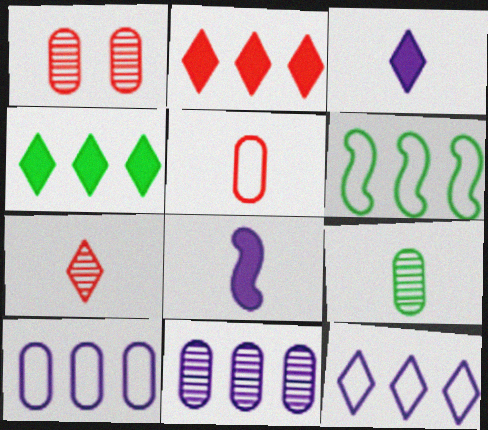[[1, 3, 6], 
[1, 9, 11], 
[2, 6, 11]]